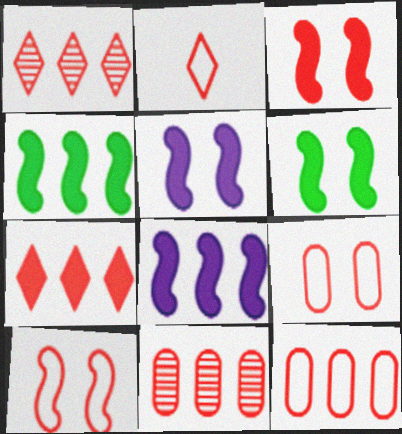[[2, 3, 11], 
[2, 10, 12], 
[3, 5, 6]]